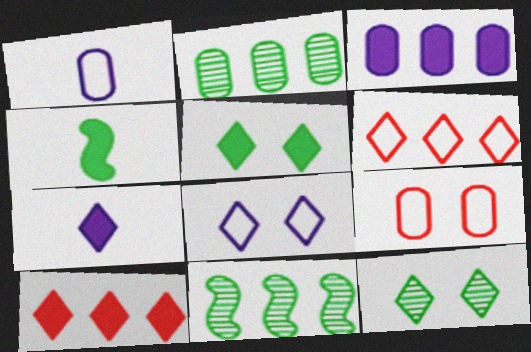[[3, 6, 11], 
[5, 7, 10], 
[6, 7, 12], 
[7, 9, 11]]